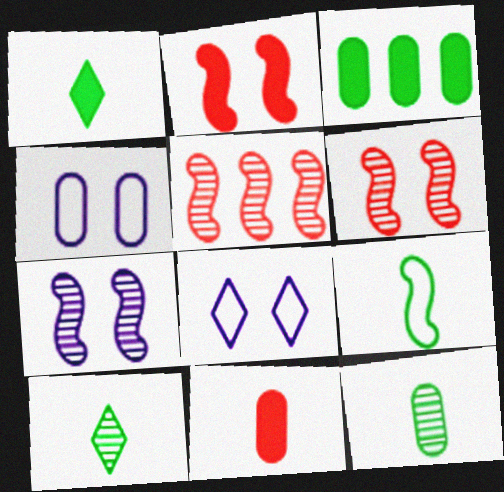[[1, 4, 5], 
[1, 9, 12]]